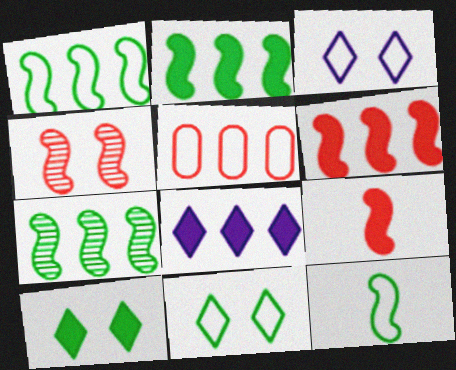[[1, 2, 7], 
[3, 5, 12], 
[5, 7, 8]]